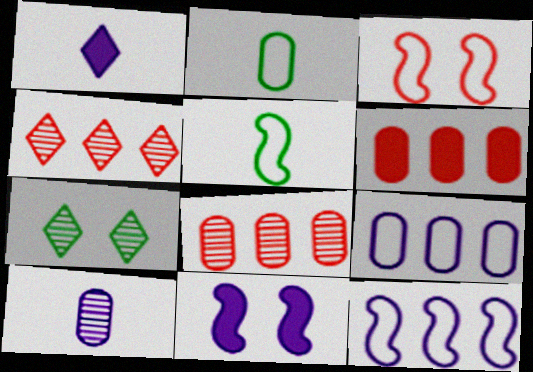[[2, 4, 11], 
[3, 5, 12]]